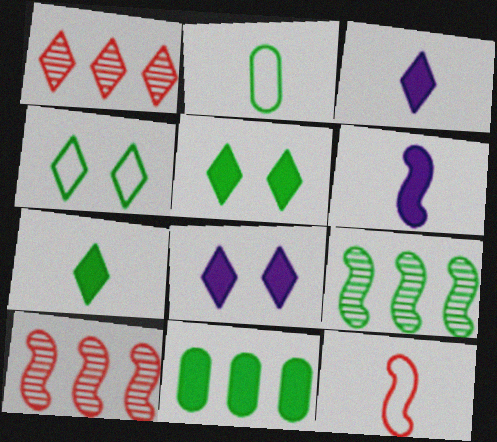[[1, 3, 4], 
[2, 5, 9], 
[2, 8, 10]]